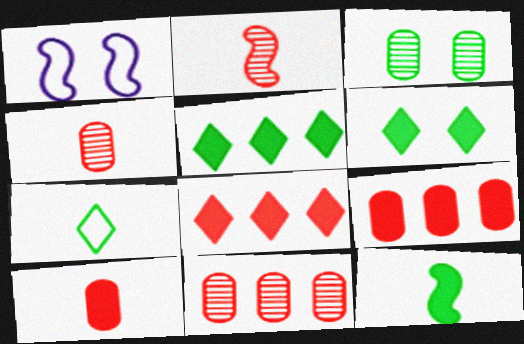[[1, 4, 5]]